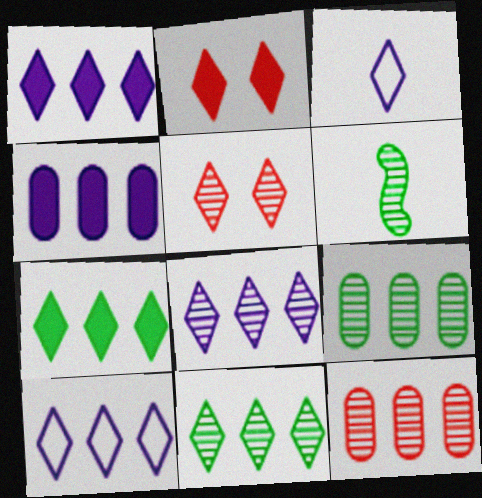[[1, 8, 10], 
[2, 3, 11], 
[3, 5, 7]]